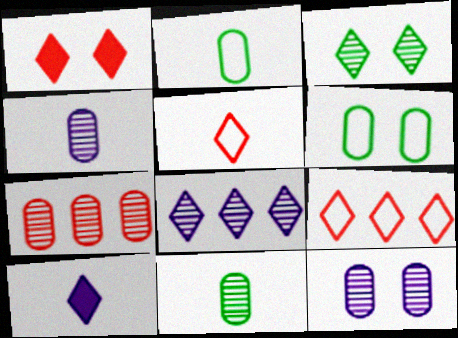[[3, 9, 10], 
[7, 11, 12]]